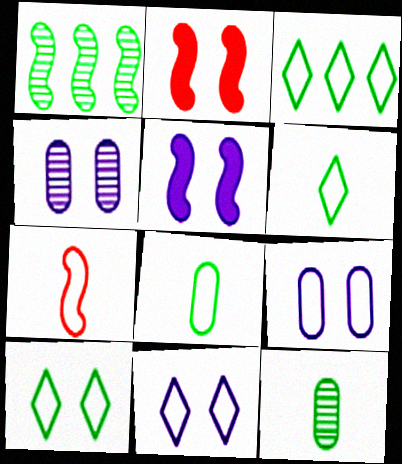[[1, 5, 7], 
[2, 4, 10], 
[3, 6, 10], 
[3, 7, 9], 
[4, 5, 11]]